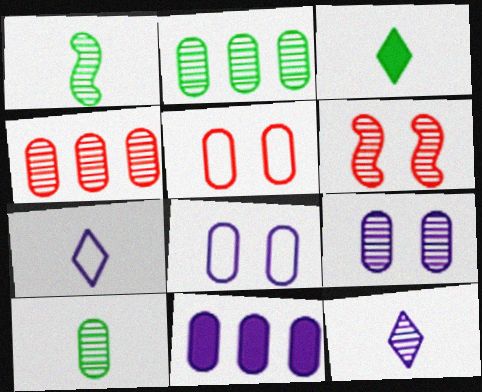[[2, 6, 12], 
[4, 9, 10], 
[5, 10, 11]]